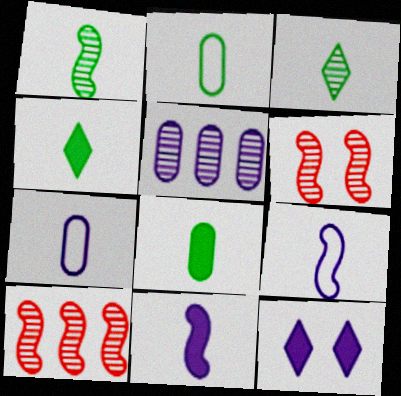[[1, 2, 4], 
[2, 10, 12], 
[3, 5, 6], 
[5, 9, 12]]